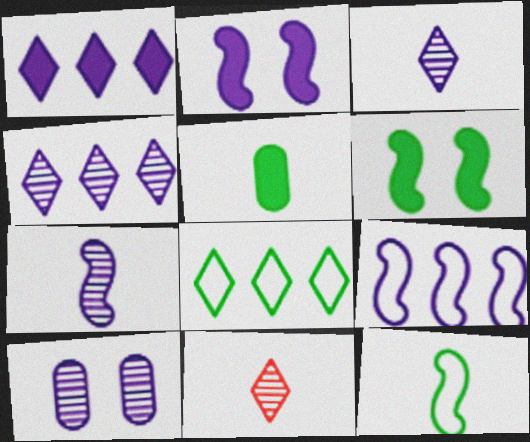[[2, 7, 9], 
[4, 7, 10]]